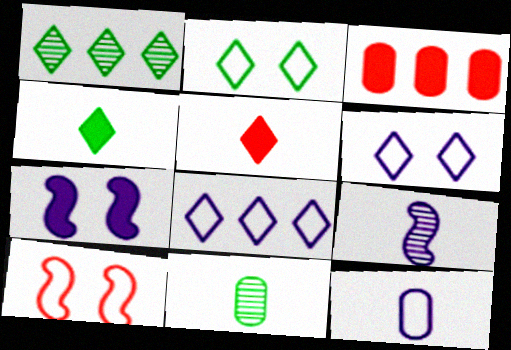[[1, 2, 4], 
[1, 5, 6], 
[2, 3, 9], 
[3, 4, 7]]